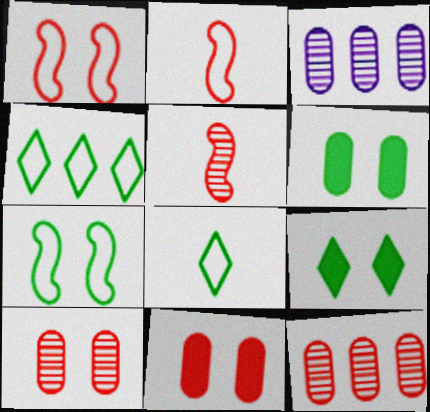[[2, 3, 9]]